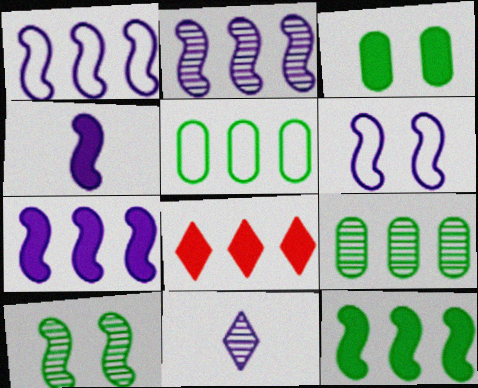[[1, 2, 7], 
[1, 8, 9], 
[2, 4, 6], 
[2, 5, 8], 
[3, 4, 8]]